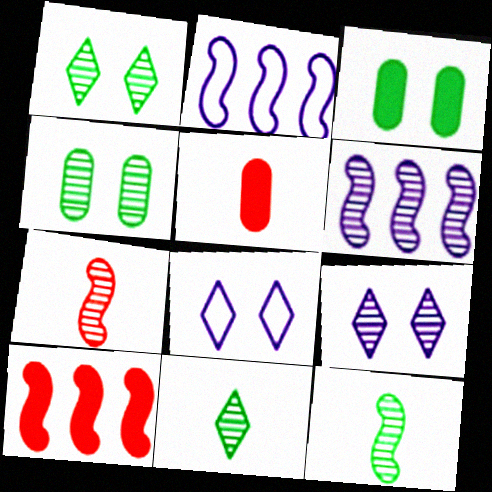[[1, 2, 5]]